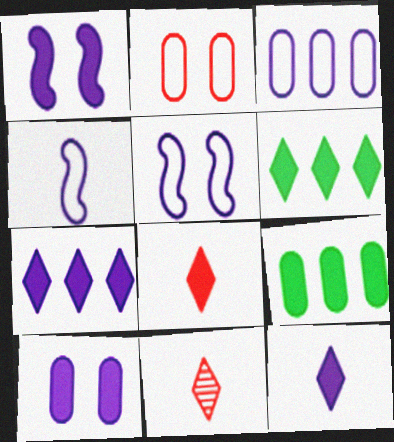[[1, 8, 9], 
[5, 9, 11]]